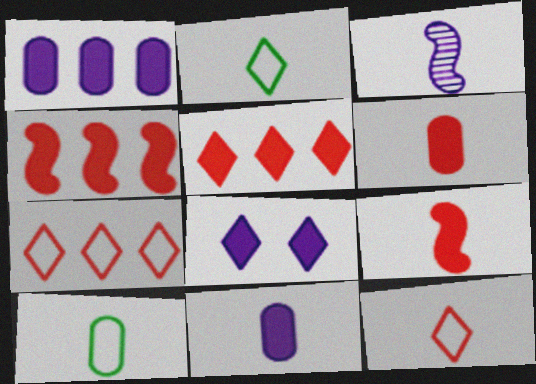[[2, 3, 6]]